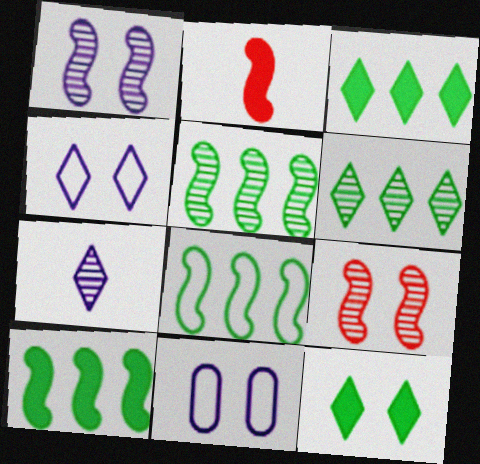[[1, 2, 8], 
[2, 6, 11], 
[5, 8, 10], 
[9, 11, 12]]